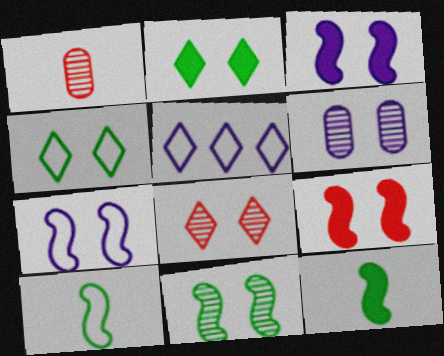[[4, 6, 9], 
[6, 8, 11], 
[7, 9, 11]]